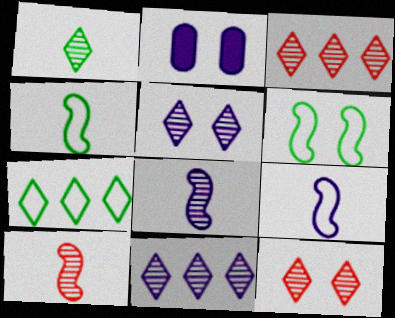[[1, 3, 5], 
[1, 11, 12], 
[2, 3, 4], 
[2, 6, 12], 
[2, 7, 10], 
[2, 9, 11]]